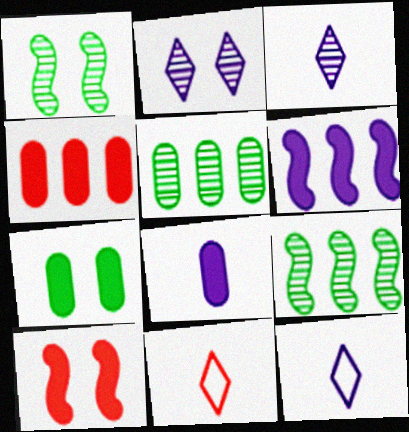[[1, 4, 12], 
[4, 7, 8], 
[5, 10, 12]]